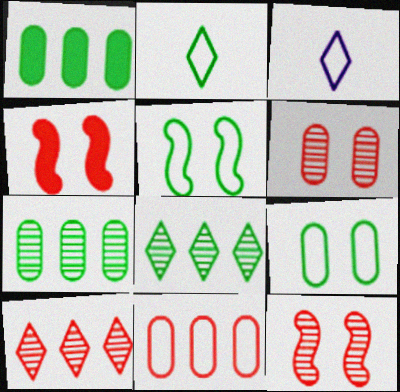[[1, 3, 12], 
[3, 4, 7], 
[3, 5, 11]]